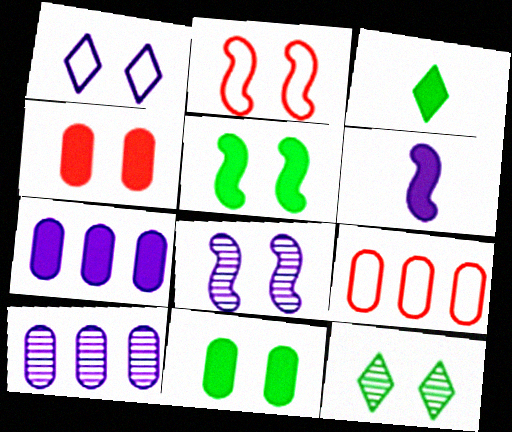[[1, 6, 10], 
[2, 3, 10], 
[2, 5, 8], 
[3, 8, 9], 
[6, 9, 12]]